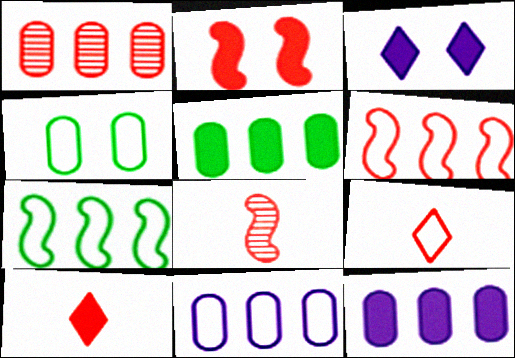[[1, 2, 9], 
[1, 5, 11], 
[2, 6, 8]]